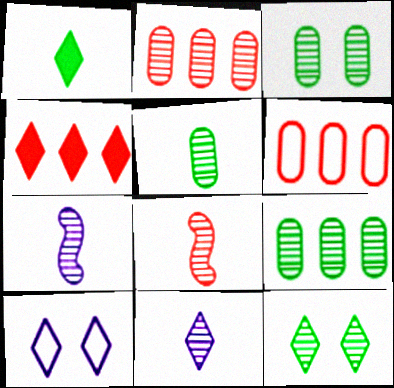[[2, 7, 12], 
[3, 5, 9], 
[5, 8, 11]]